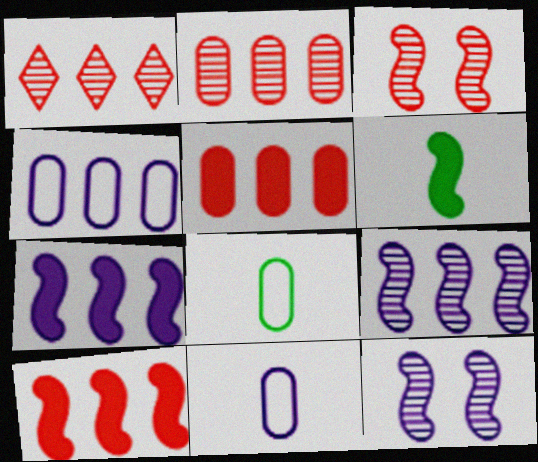[]